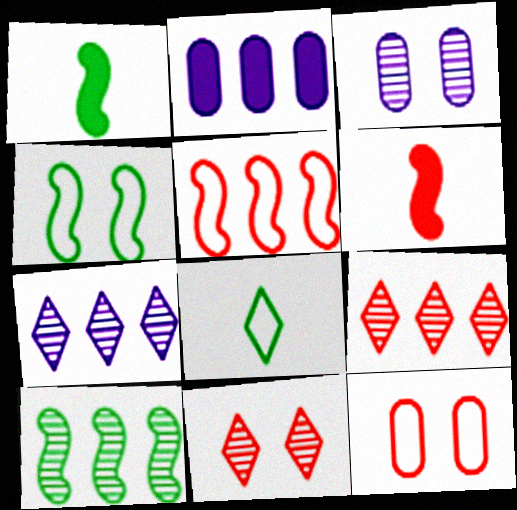[[1, 4, 10], 
[1, 7, 12], 
[6, 9, 12]]